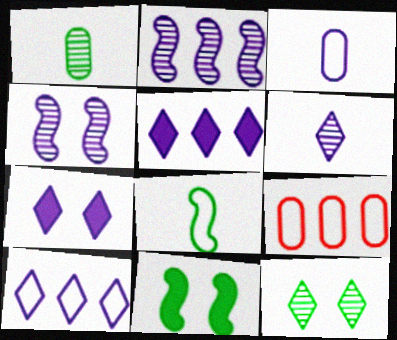[[2, 3, 7], 
[3, 4, 5], 
[6, 7, 10], 
[6, 9, 11]]